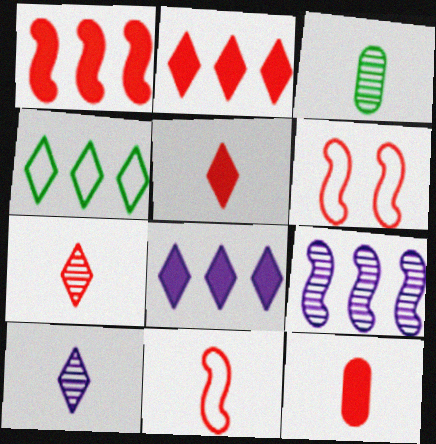[[3, 6, 8], 
[7, 11, 12]]